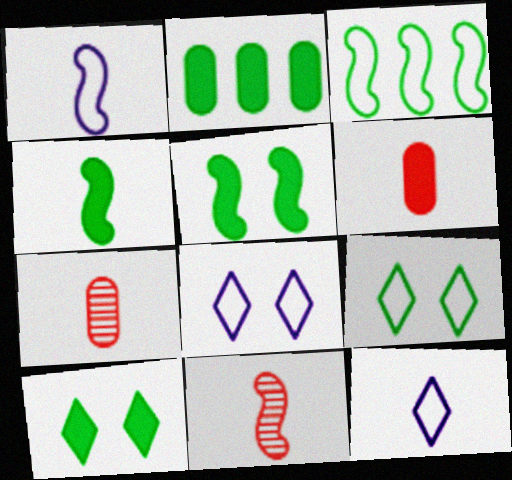[[1, 4, 11], 
[2, 4, 10], 
[2, 8, 11], 
[4, 7, 12]]